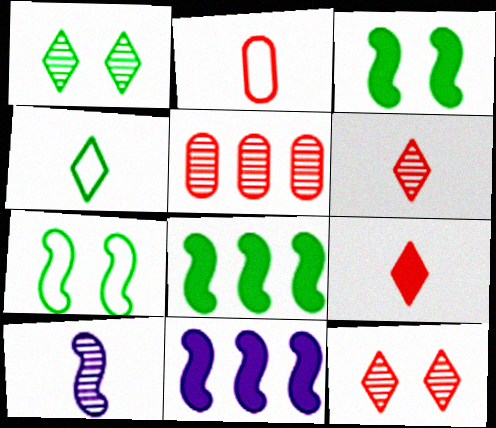[[1, 2, 11], 
[1, 5, 10]]